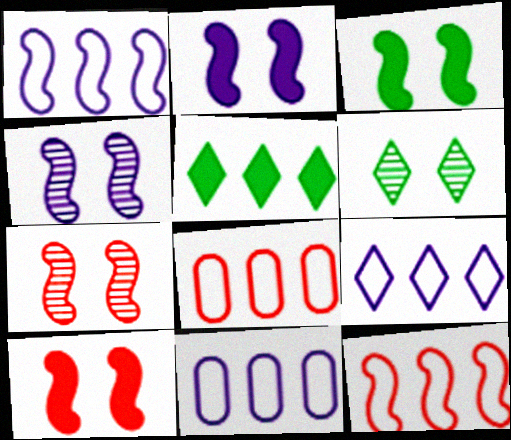[[1, 9, 11], 
[2, 3, 10]]